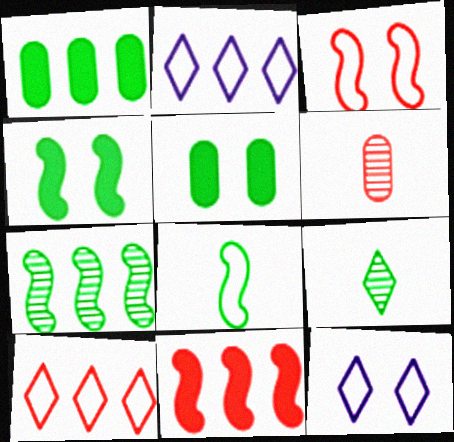[[2, 4, 6], 
[4, 7, 8]]